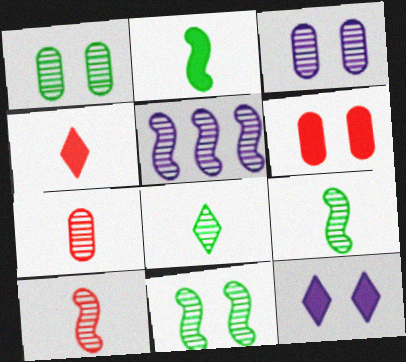[[5, 10, 11]]